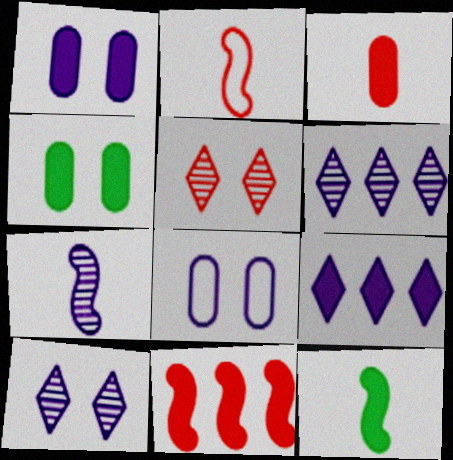[[2, 4, 6], 
[2, 7, 12], 
[7, 8, 9]]